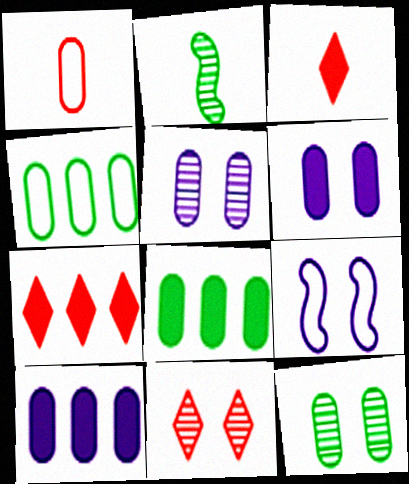[[1, 5, 8], 
[1, 10, 12]]